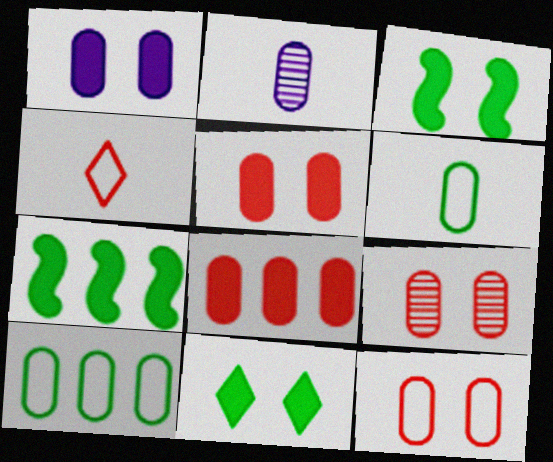[[2, 5, 10], 
[5, 9, 12]]